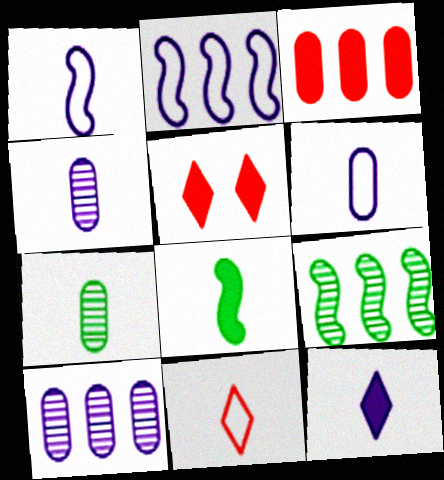[[1, 4, 12], 
[2, 5, 7], 
[4, 8, 11], 
[5, 6, 9]]